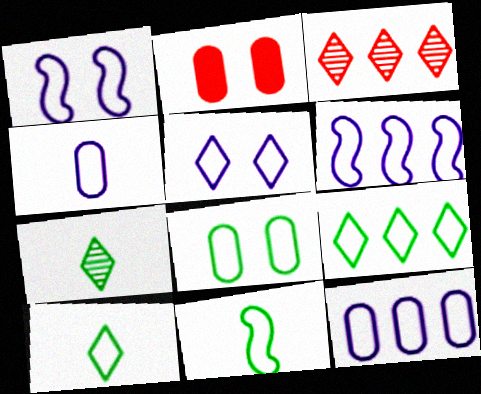[[2, 6, 7], 
[4, 5, 6], 
[8, 9, 11]]